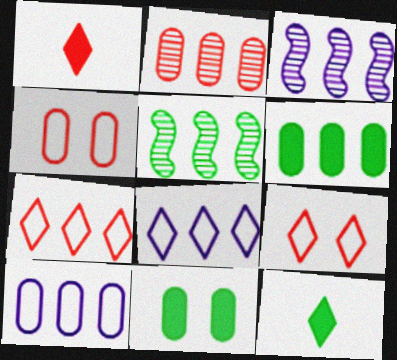[[2, 6, 10], 
[3, 4, 12], 
[3, 6, 7]]